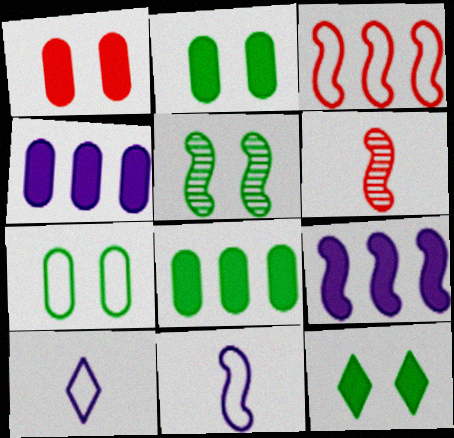[[3, 7, 10], 
[5, 7, 12]]